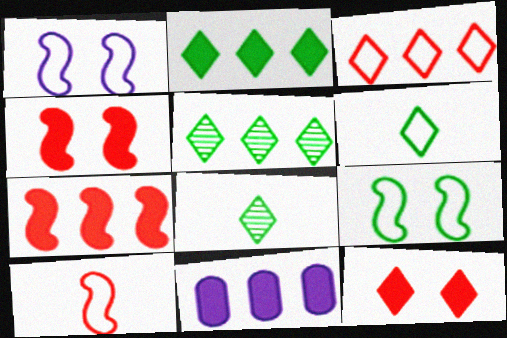[[2, 7, 11]]